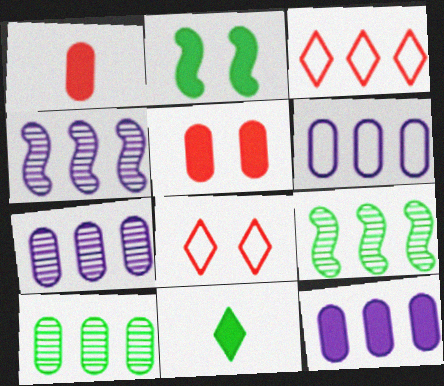[[3, 9, 12], 
[6, 7, 12]]